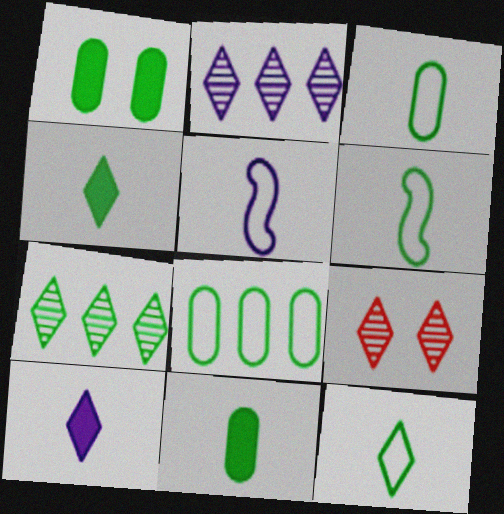[[1, 6, 7], 
[3, 6, 12]]